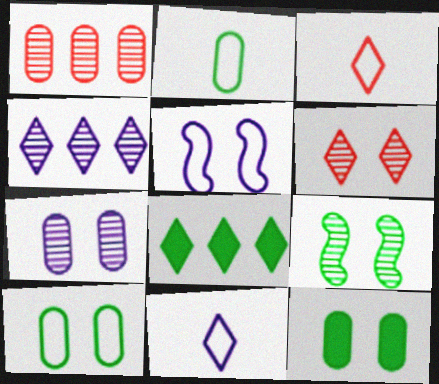[[2, 8, 9], 
[5, 6, 12], 
[6, 7, 9], 
[6, 8, 11]]